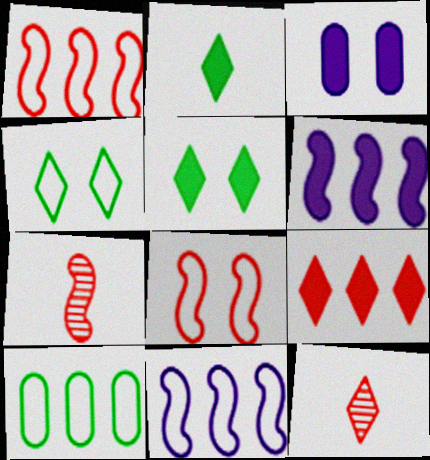[]